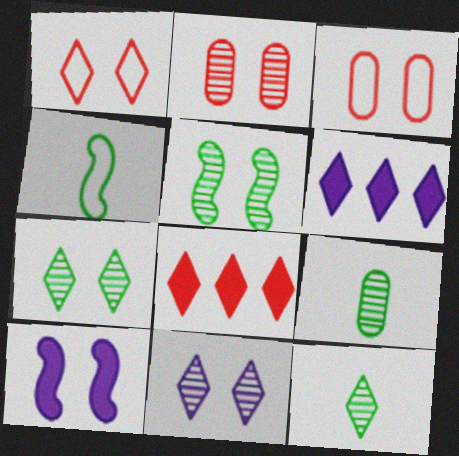[[1, 6, 12], 
[2, 4, 6], 
[2, 5, 11], 
[3, 7, 10]]